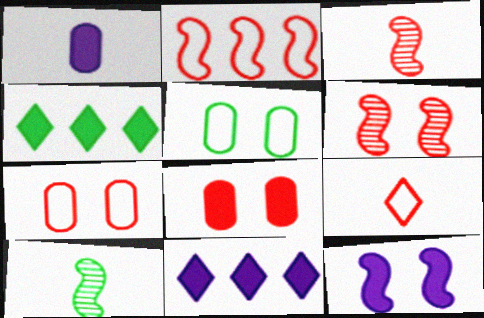[[1, 9, 10], 
[1, 11, 12], 
[2, 7, 9], 
[2, 10, 12], 
[3, 5, 11], 
[4, 5, 10], 
[7, 10, 11]]